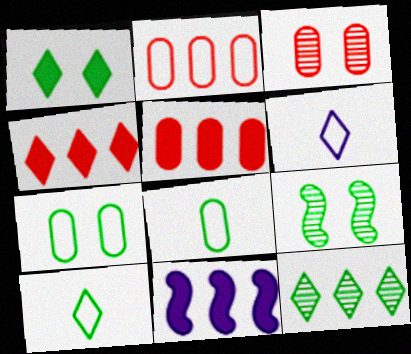[[1, 7, 9], 
[1, 10, 12], 
[2, 11, 12], 
[3, 10, 11], 
[5, 6, 9]]